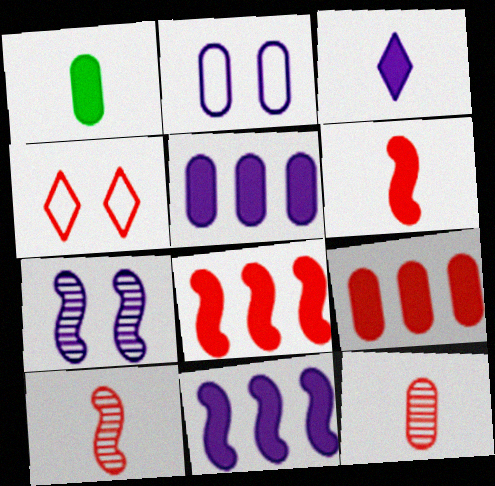[[1, 3, 6], 
[4, 8, 12], 
[4, 9, 10]]